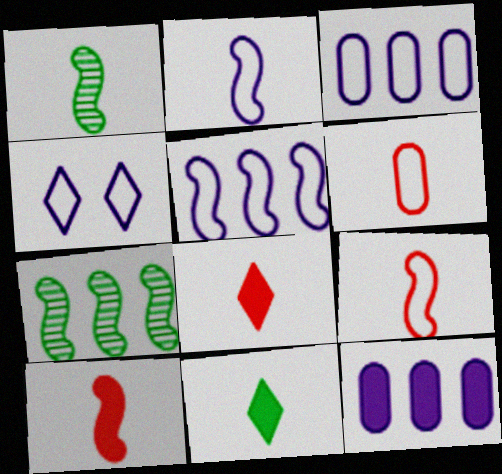[[1, 2, 10], 
[2, 3, 4]]